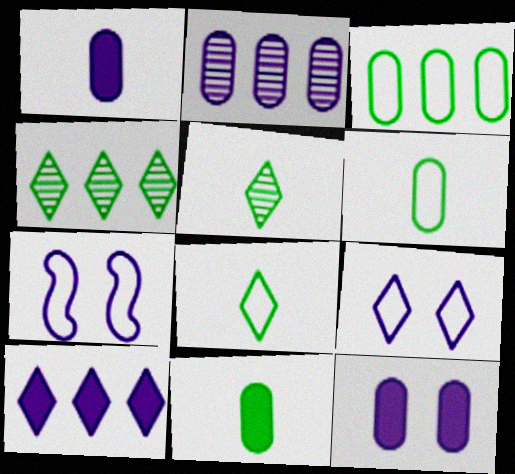[]